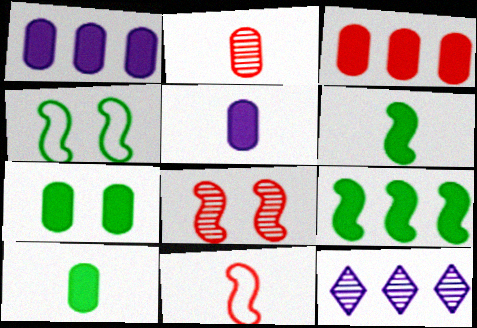[[3, 5, 7], 
[7, 11, 12]]